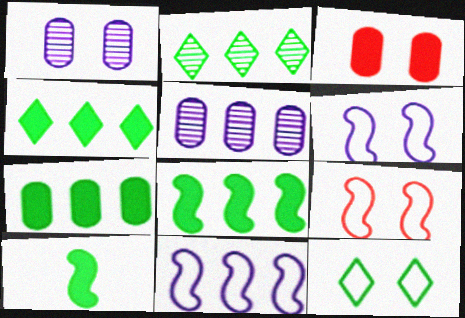[[4, 7, 8]]